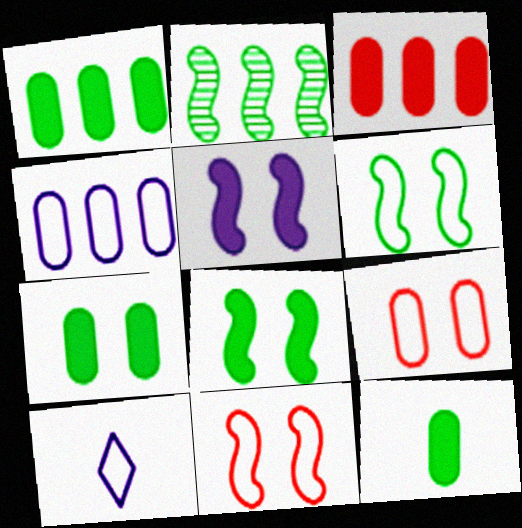[[1, 7, 12]]